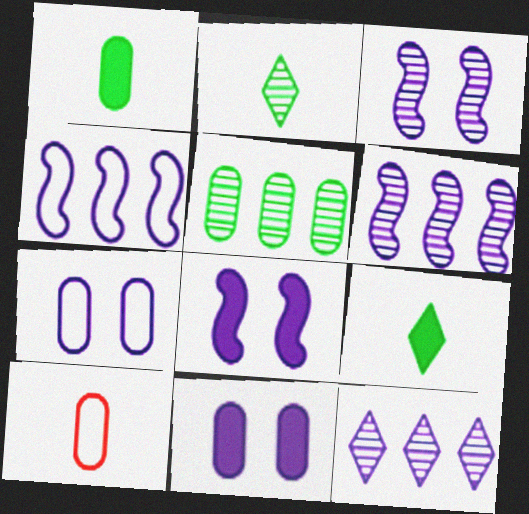[[5, 10, 11]]